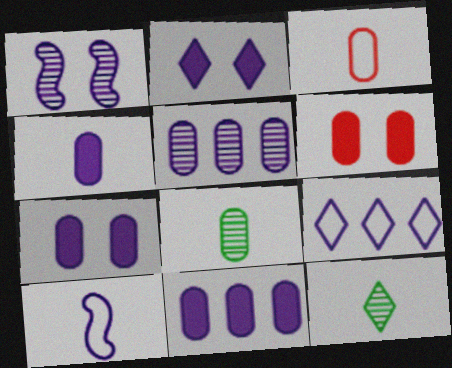[[1, 4, 9], 
[2, 5, 10], 
[3, 4, 8], 
[4, 7, 11]]